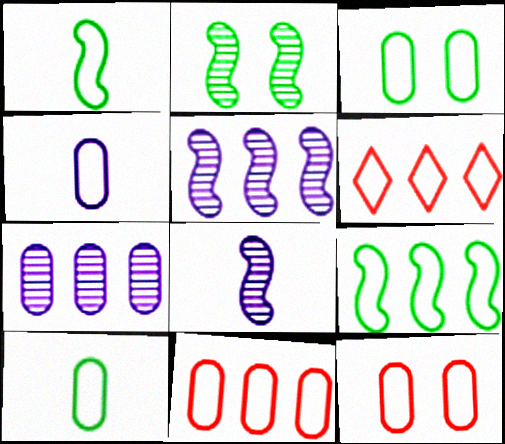[[3, 4, 11]]